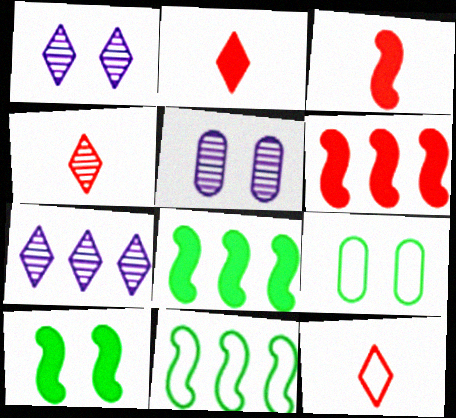[[2, 4, 12], 
[2, 5, 11], 
[3, 7, 9], 
[5, 8, 12]]